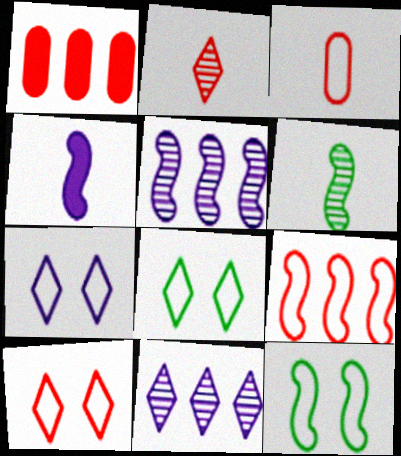[[1, 6, 7], 
[3, 9, 10], 
[7, 8, 10]]